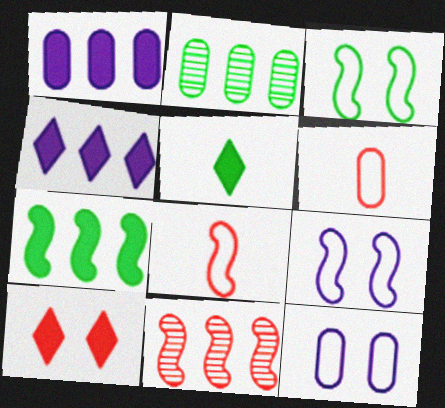[[2, 3, 5], 
[4, 5, 10], 
[5, 11, 12], 
[6, 10, 11]]